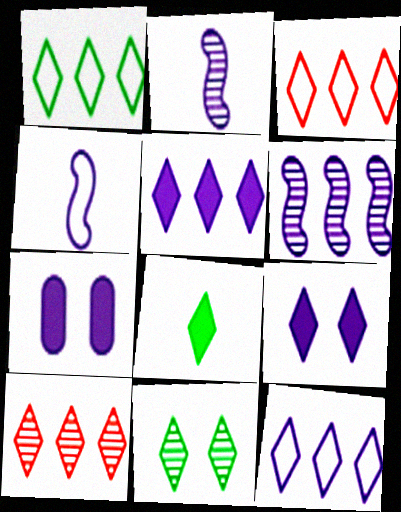[[1, 3, 12], 
[1, 5, 10], 
[1, 8, 11], 
[2, 7, 12]]